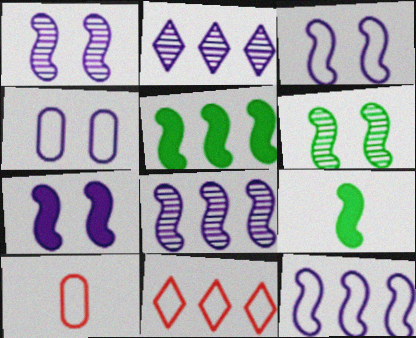[[1, 3, 7]]